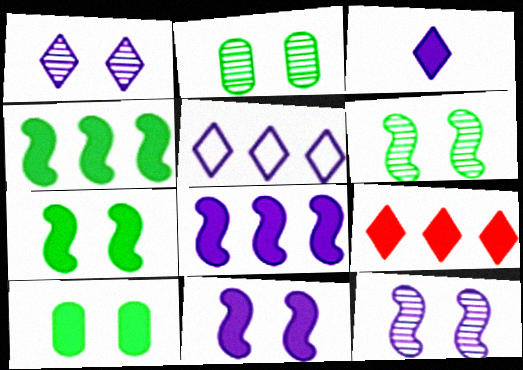[[1, 3, 5]]